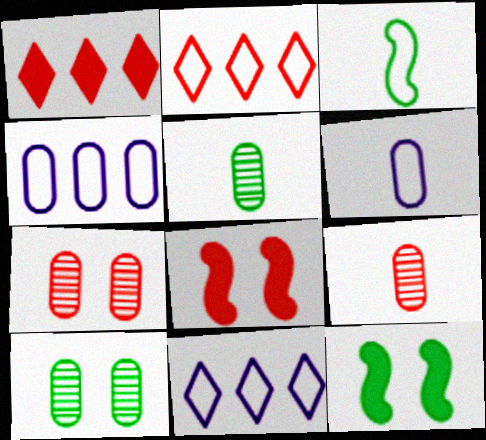[[2, 8, 9], 
[5, 8, 11], 
[9, 11, 12]]